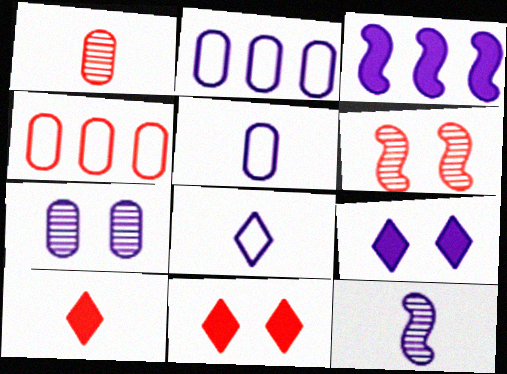[[2, 9, 12], 
[3, 7, 8], 
[4, 6, 10]]